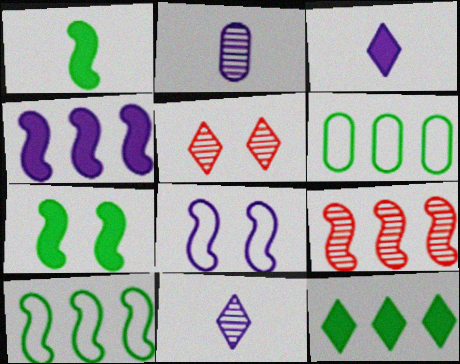[[1, 8, 9], 
[4, 9, 10]]